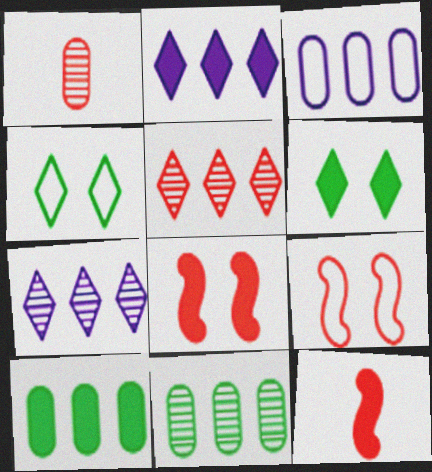[]